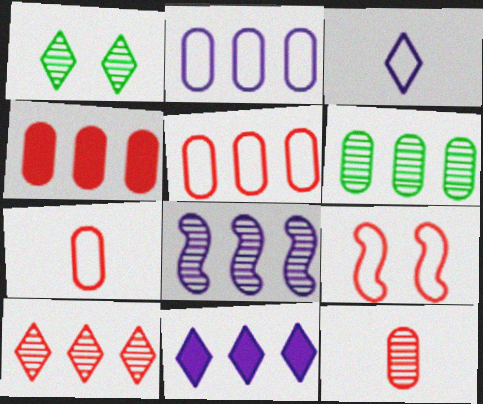[[1, 8, 12], 
[2, 4, 6], 
[2, 8, 11], 
[6, 8, 10]]